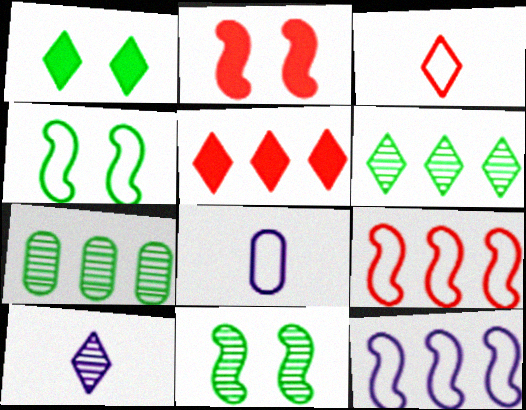[[2, 6, 8], 
[5, 7, 12], 
[5, 8, 11]]